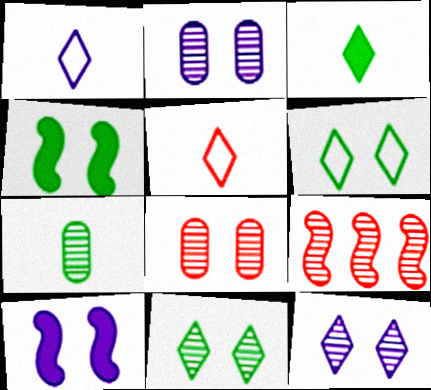[[6, 8, 10], 
[7, 9, 12]]